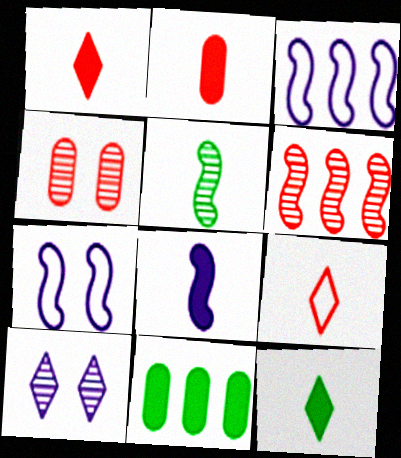[[2, 8, 12], 
[3, 4, 12]]